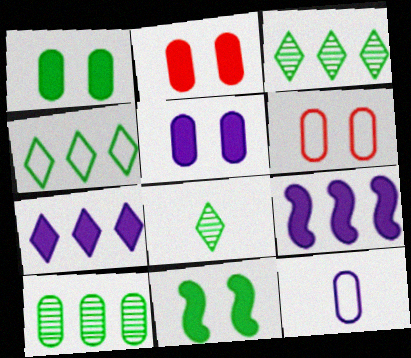[[1, 2, 5], 
[2, 10, 12], 
[6, 8, 9]]